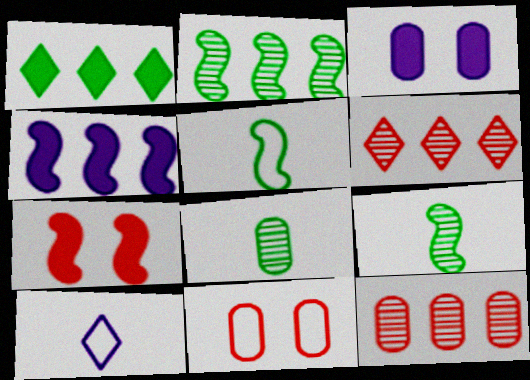[[3, 5, 6]]